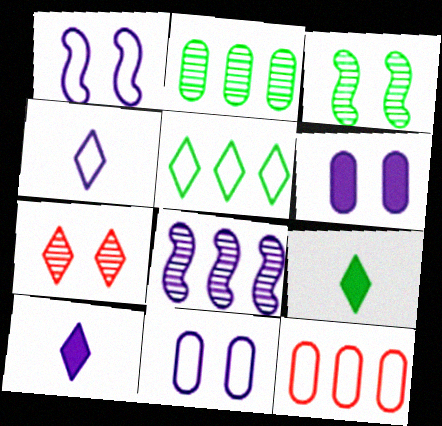[[3, 10, 12], 
[4, 6, 8], 
[5, 7, 10], 
[8, 10, 11]]